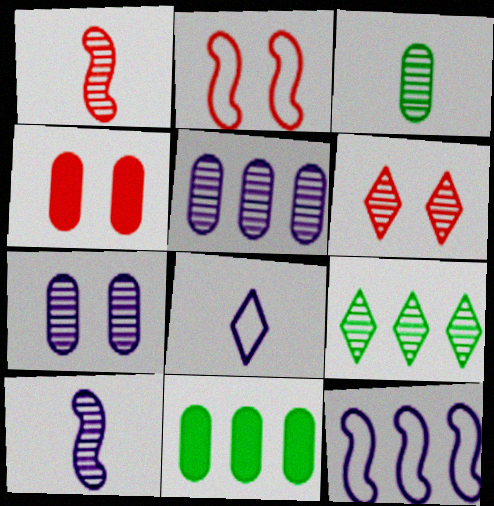[[1, 7, 9], 
[2, 4, 6]]